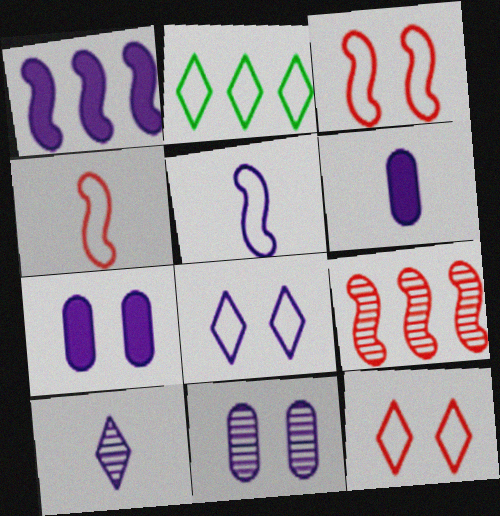[[5, 6, 10]]